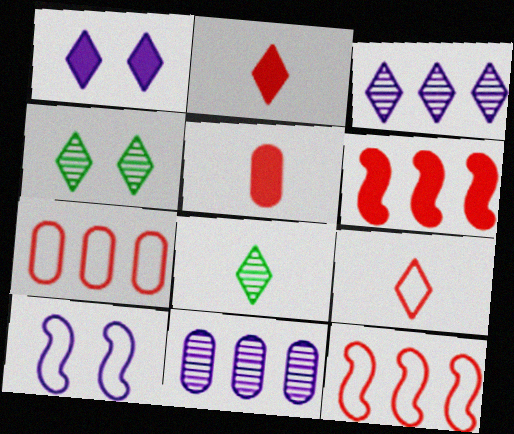[]